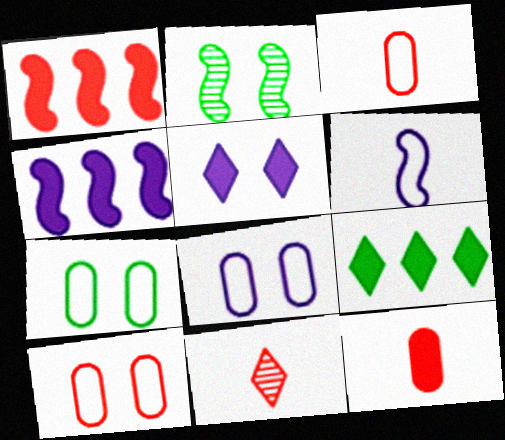[[1, 2, 6], 
[1, 10, 11], 
[2, 5, 10], 
[4, 7, 11], 
[7, 8, 10]]